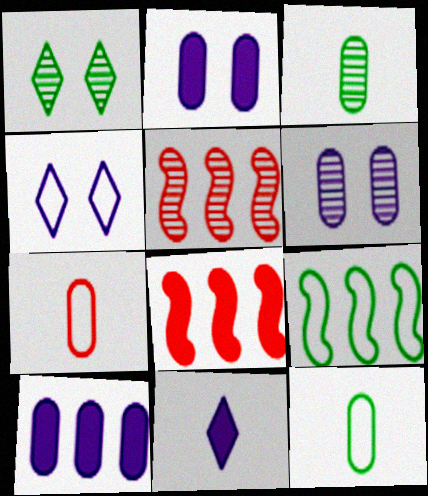[[3, 4, 8], 
[4, 7, 9]]